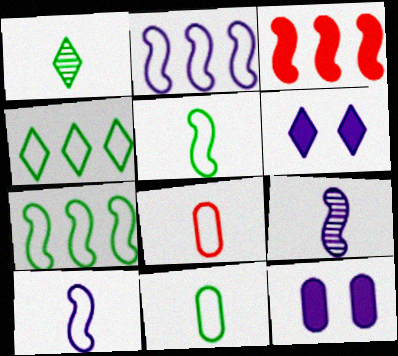[]